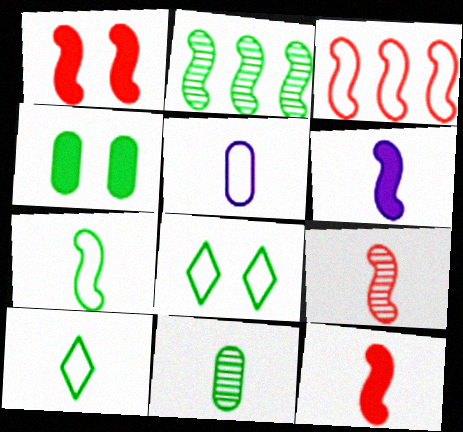[[1, 3, 9], 
[2, 4, 10], 
[3, 5, 8], 
[6, 7, 9]]